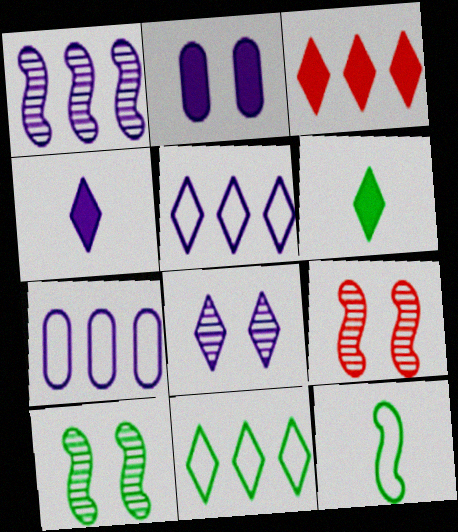[[4, 5, 8], 
[6, 7, 9]]